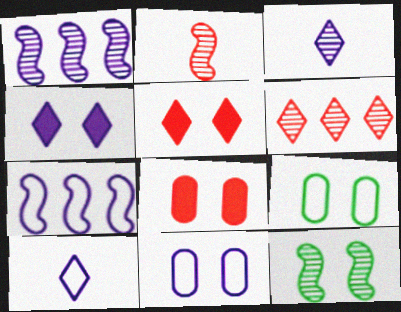[[1, 2, 12], 
[5, 11, 12], 
[7, 10, 11]]